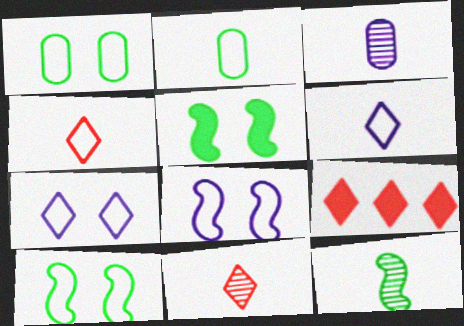[[3, 9, 10], 
[3, 11, 12]]